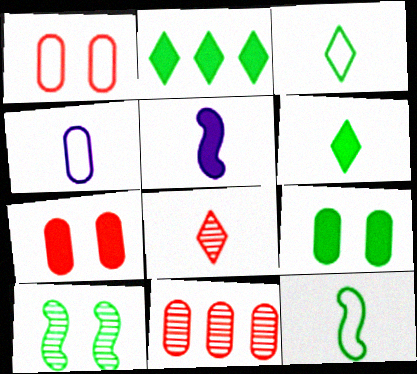[[2, 5, 7], 
[4, 9, 11]]